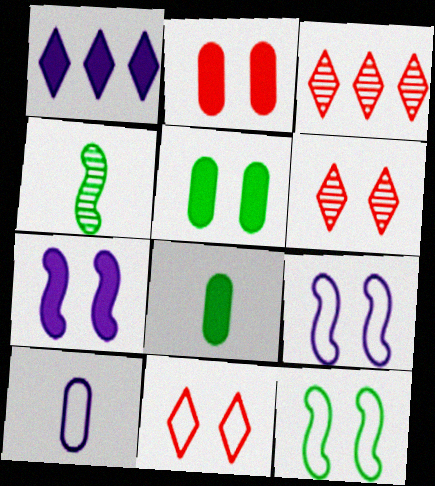[[3, 8, 9], 
[5, 6, 9]]